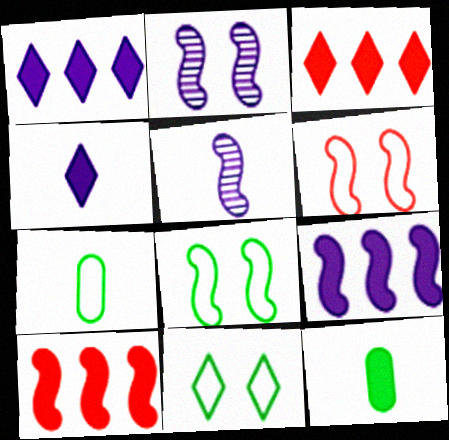[[2, 3, 7], 
[5, 8, 10]]